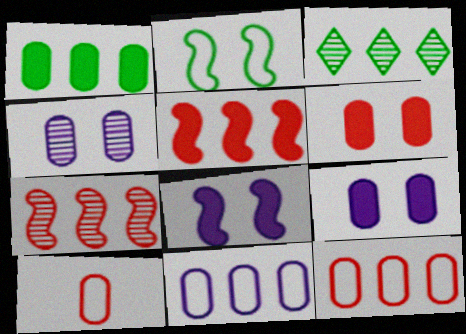[[1, 4, 10], 
[3, 5, 11], 
[3, 8, 10]]